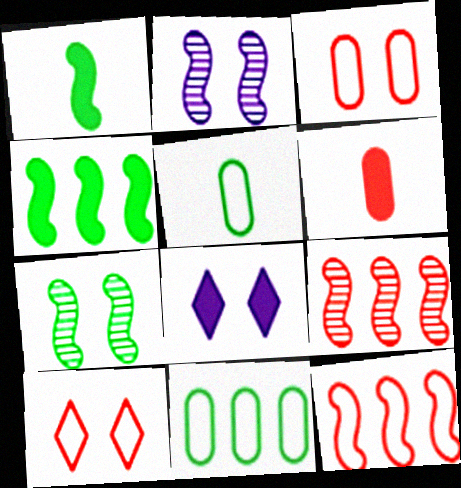[[1, 2, 12], 
[3, 7, 8], 
[4, 6, 8], 
[5, 8, 9], 
[6, 9, 10]]